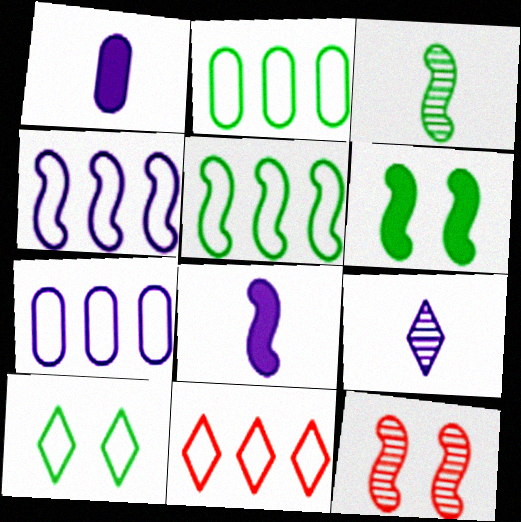[[2, 4, 11], 
[3, 5, 6], 
[5, 7, 11], 
[5, 8, 12]]